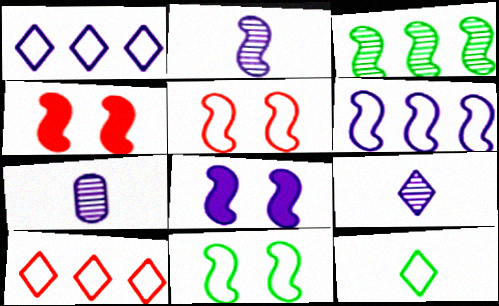[[1, 7, 8], 
[2, 6, 8], 
[2, 7, 9]]